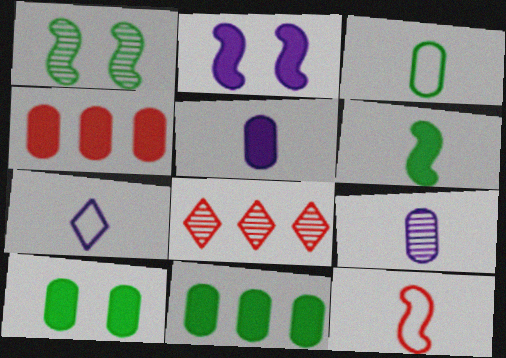[[1, 4, 7], 
[1, 8, 9], 
[2, 3, 8], 
[3, 7, 12], 
[4, 5, 10]]